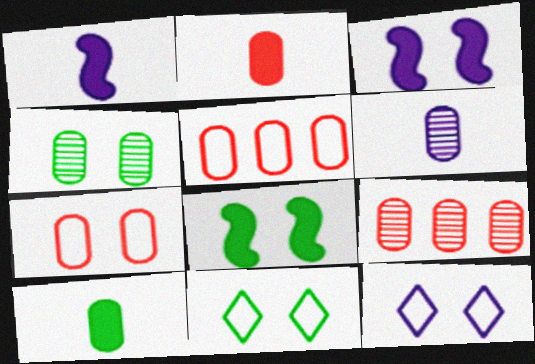[[1, 9, 11], 
[2, 7, 9], 
[4, 6, 9], 
[4, 8, 11]]